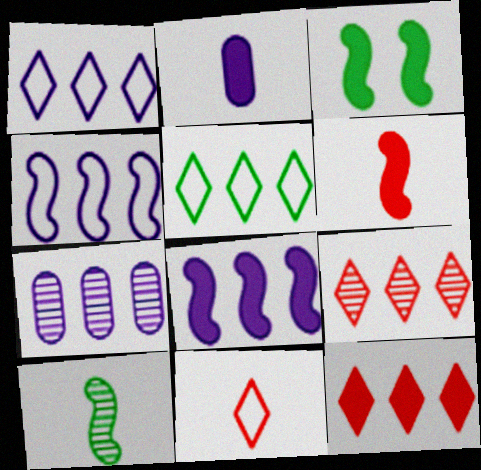[[1, 7, 8], 
[2, 3, 12], 
[2, 10, 11], 
[3, 6, 8], 
[3, 7, 11]]